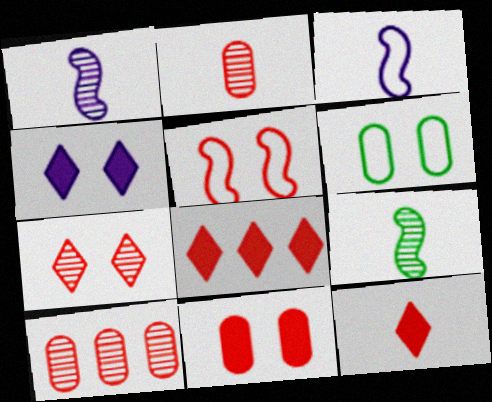[[1, 6, 8], 
[2, 5, 8], 
[5, 7, 11], 
[5, 10, 12]]